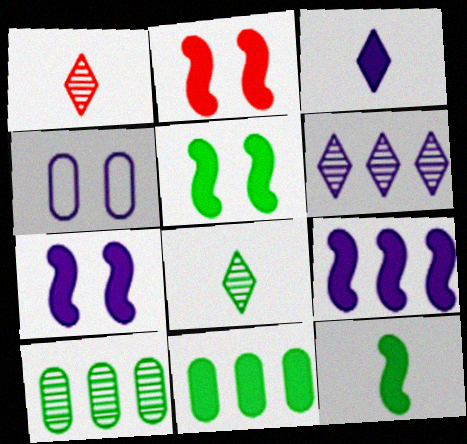[[2, 3, 11], 
[2, 5, 7], 
[2, 9, 12]]